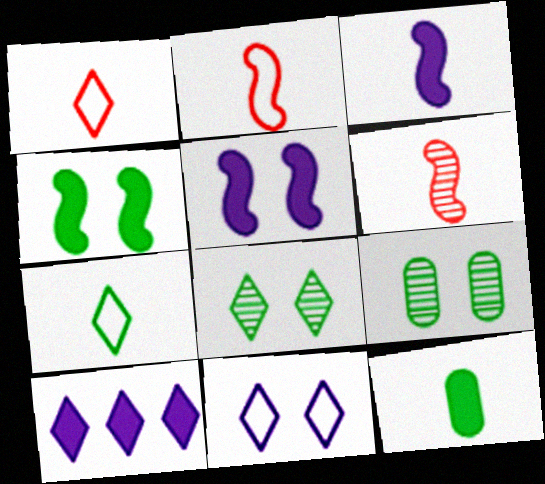[[1, 8, 10], 
[2, 9, 10]]